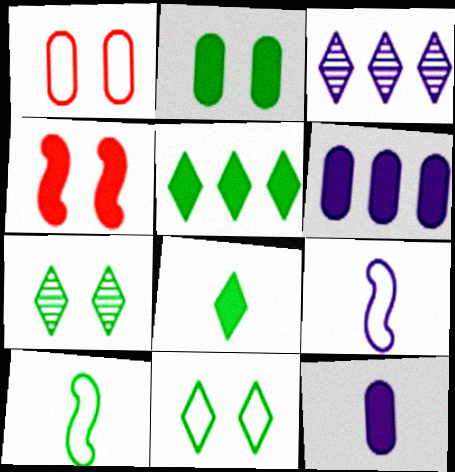[[4, 5, 12], 
[4, 6, 8]]